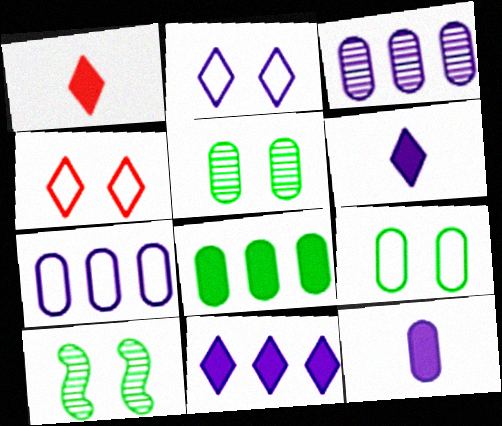[[1, 7, 10]]